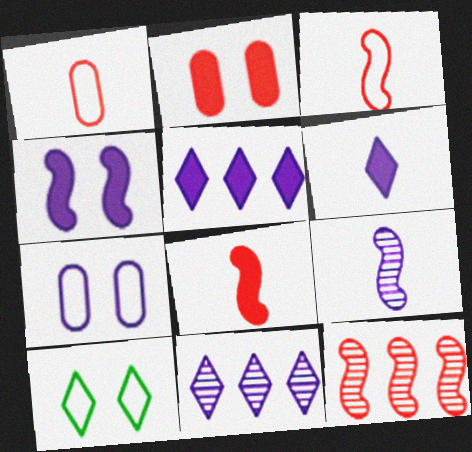[[5, 7, 9]]